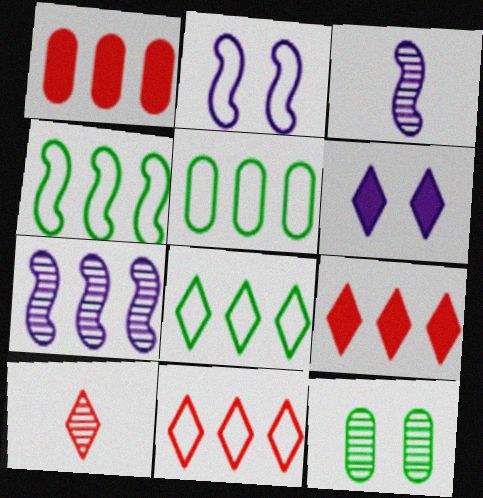[[1, 7, 8], 
[4, 5, 8], 
[5, 7, 9], 
[6, 8, 10], 
[7, 10, 12]]